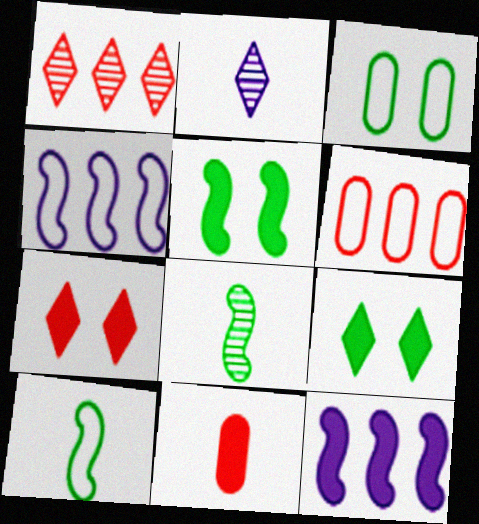[[2, 5, 6], 
[2, 10, 11], 
[9, 11, 12]]